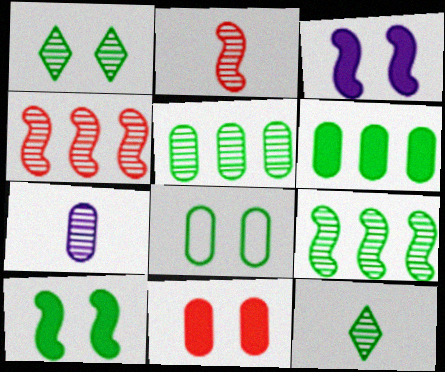[[1, 4, 7], 
[1, 8, 10], 
[2, 7, 12]]